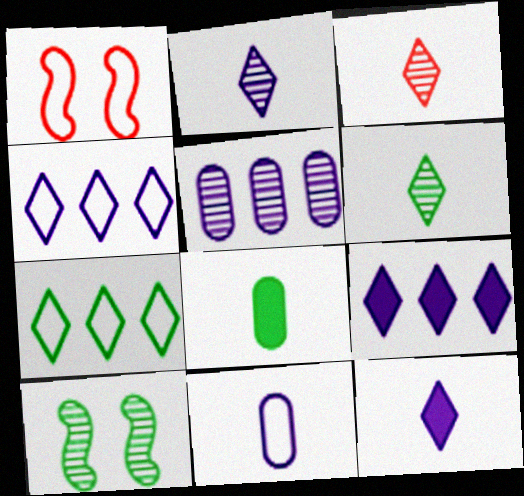[[1, 7, 11], 
[2, 3, 6], 
[3, 5, 10], 
[7, 8, 10]]